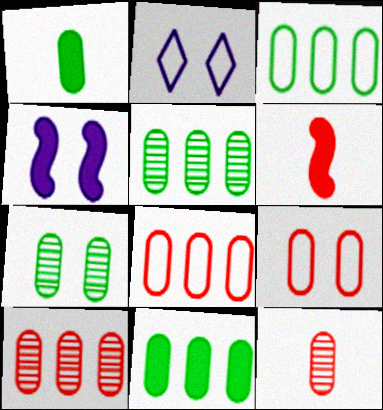[[1, 3, 7], 
[2, 5, 6], 
[3, 5, 11]]